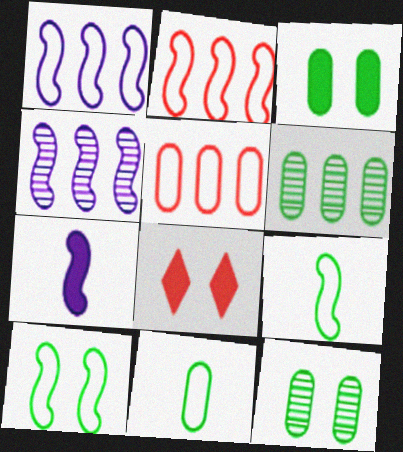[[3, 6, 11], 
[4, 8, 11]]